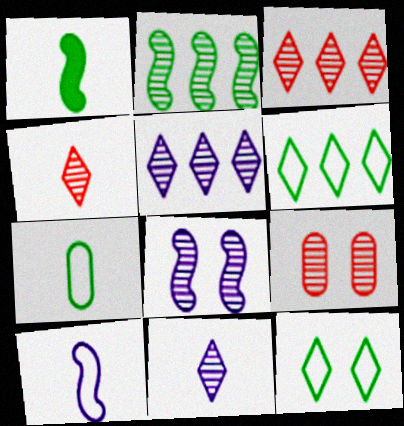[[2, 9, 11]]